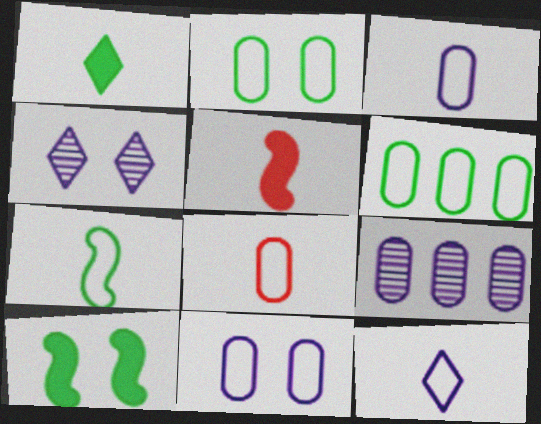[[4, 5, 6], 
[6, 8, 11], 
[7, 8, 12]]